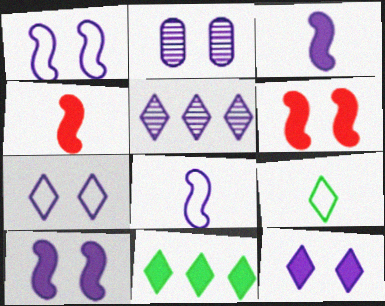[[1, 2, 12], 
[2, 7, 10]]